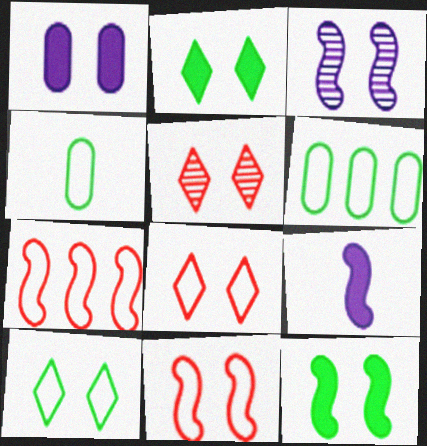[[3, 11, 12], 
[5, 6, 9]]